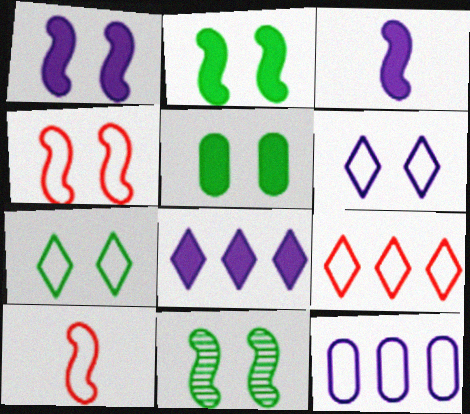[[1, 4, 11], 
[5, 7, 11], 
[7, 10, 12]]